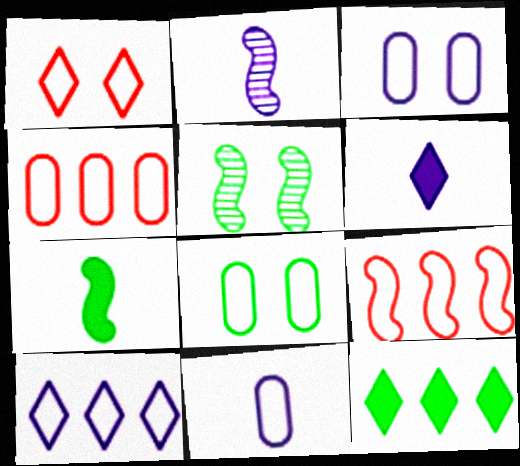[[2, 6, 11], 
[4, 5, 6], 
[4, 8, 11]]